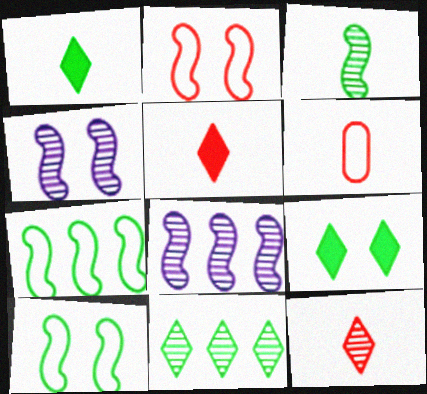[[6, 8, 9]]